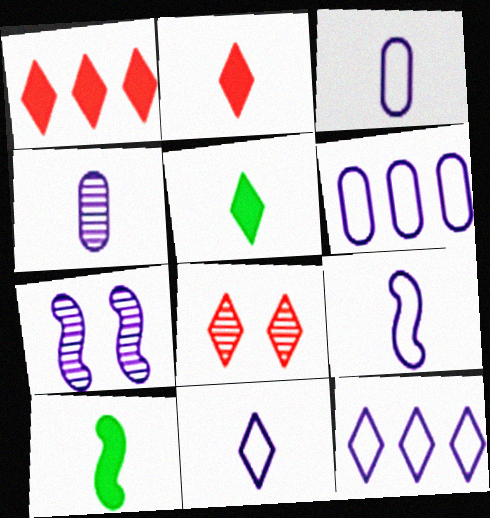[[3, 9, 11], 
[5, 8, 12], 
[6, 8, 10]]